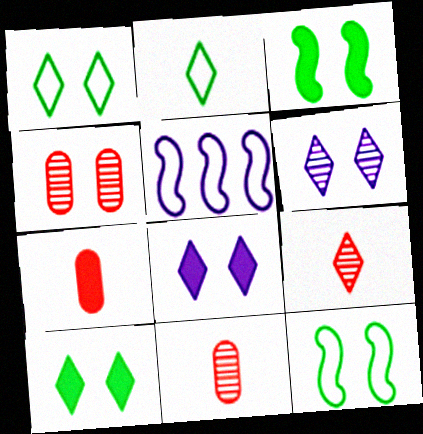[[4, 8, 12], 
[5, 10, 11]]